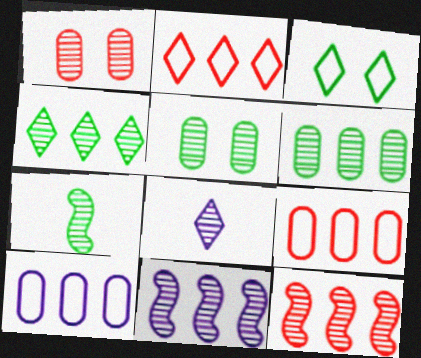[[4, 5, 7], 
[5, 8, 12]]